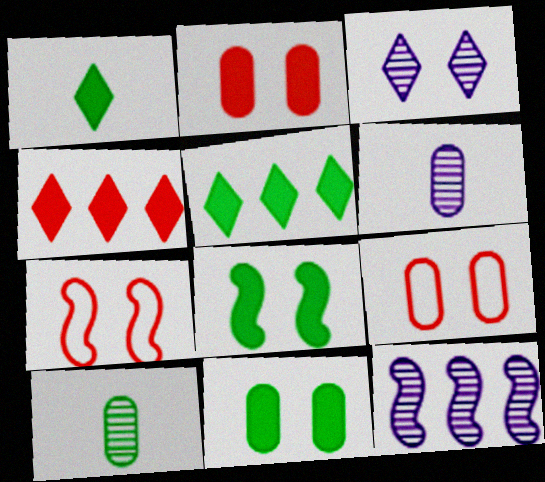[[1, 9, 12], 
[3, 6, 12], 
[3, 7, 11], 
[3, 8, 9], 
[5, 6, 7]]